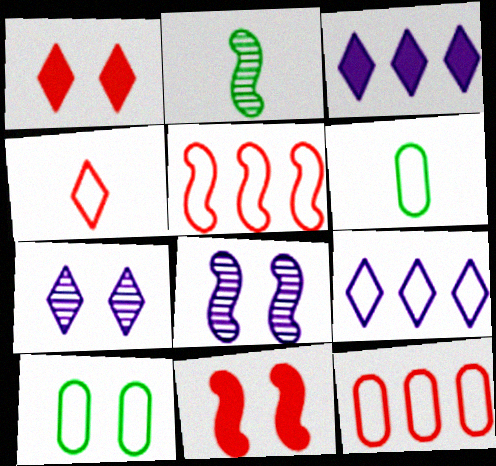[[1, 8, 10], 
[7, 10, 11]]